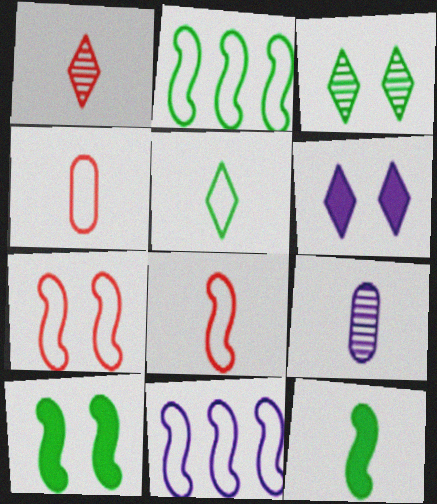[[6, 9, 11]]